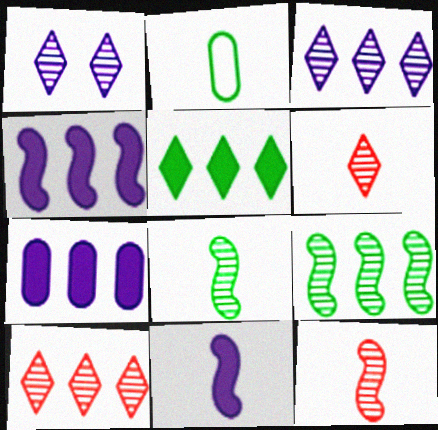[[2, 6, 11]]